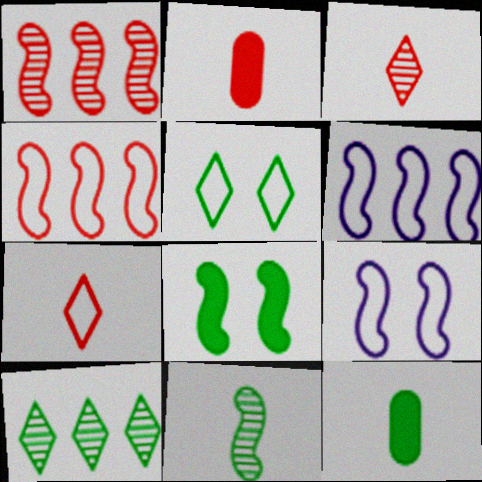[[2, 9, 10]]